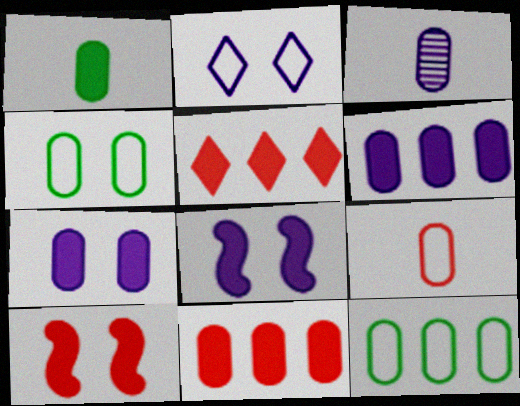[[1, 3, 9], 
[1, 5, 8], 
[1, 7, 11], 
[3, 4, 11]]